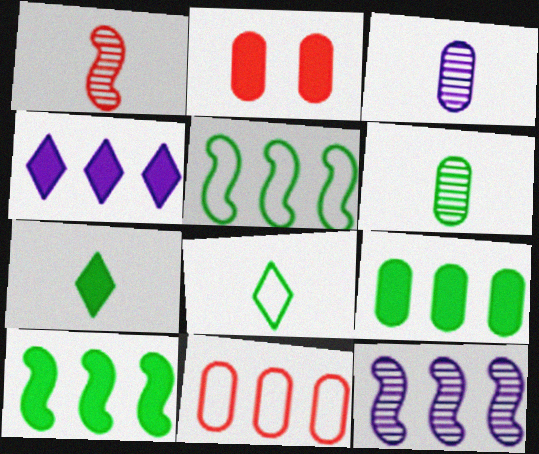[[2, 8, 12]]